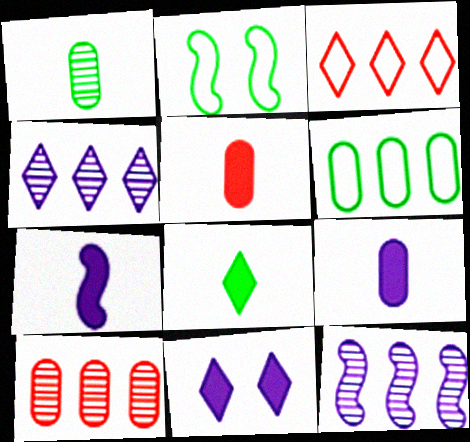[[2, 4, 5], 
[5, 7, 8]]